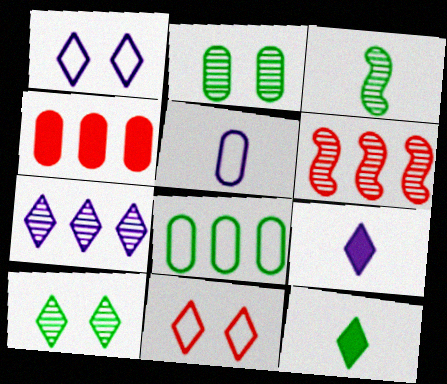[[1, 3, 4], 
[1, 7, 9], 
[2, 4, 5], 
[7, 11, 12]]